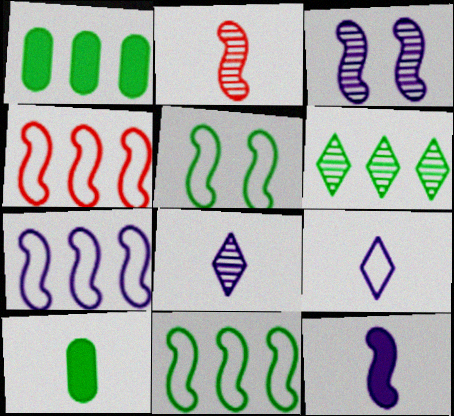[[1, 6, 11], 
[2, 9, 10], 
[3, 7, 12], 
[4, 7, 11], 
[5, 6, 10]]